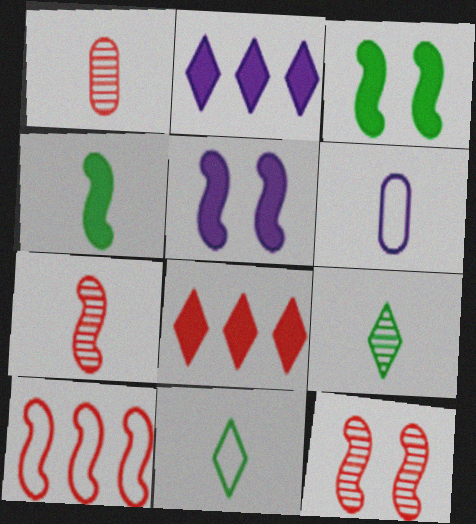[]